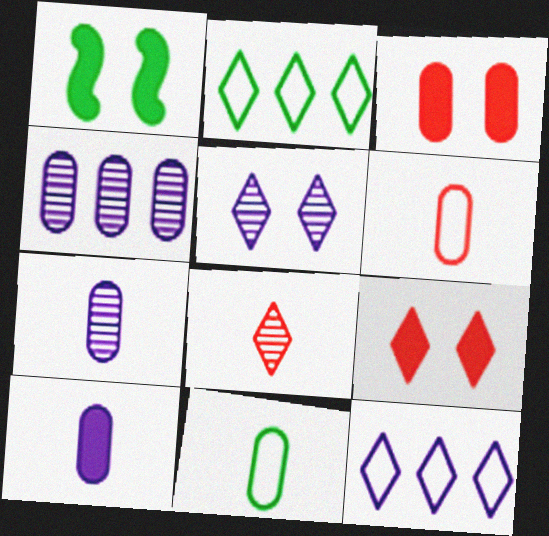[[3, 4, 11]]